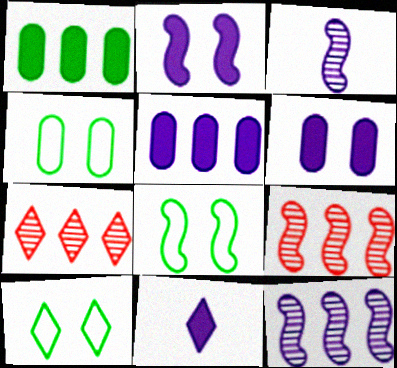[[2, 5, 11], 
[4, 8, 10], 
[4, 9, 11], 
[7, 10, 11]]